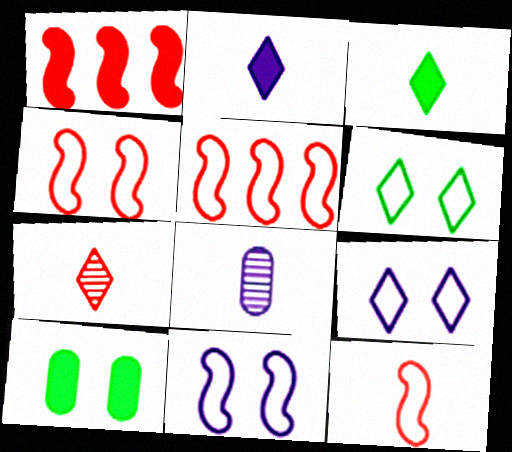[[1, 2, 10], 
[1, 6, 8], 
[3, 8, 12], 
[4, 5, 12]]